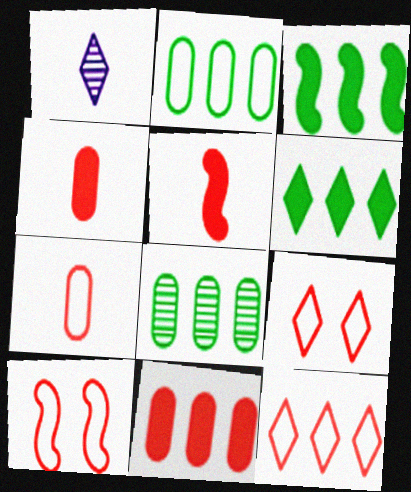[[1, 6, 9], 
[7, 10, 12]]